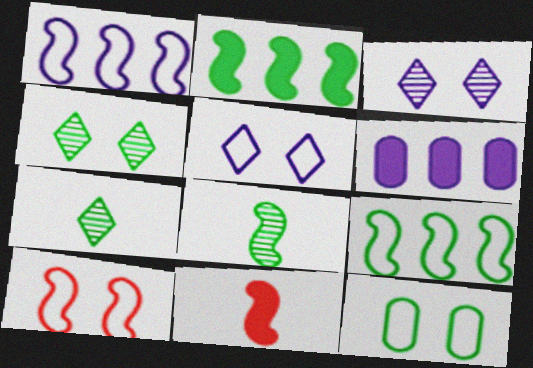[[2, 7, 12], 
[5, 10, 12], 
[6, 7, 10]]